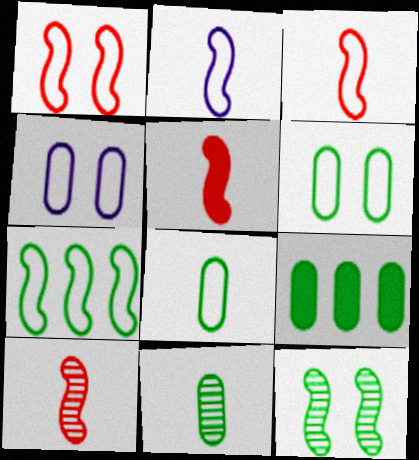[[1, 2, 7], 
[3, 5, 10], 
[6, 9, 11]]